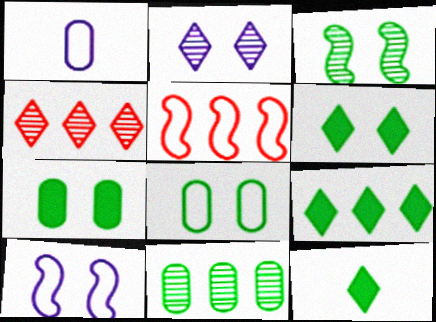[[3, 6, 8], 
[6, 9, 12]]